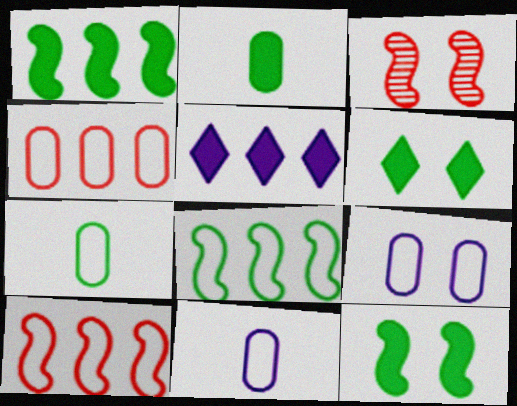[[1, 2, 6], 
[3, 5, 7], 
[3, 6, 9], 
[4, 7, 9]]